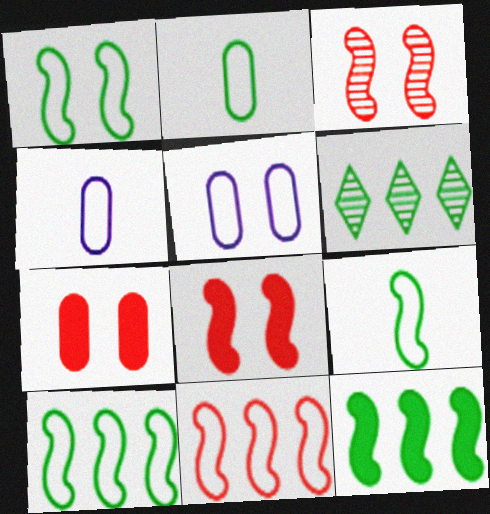[[1, 9, 10], 
[4, 6, 8]]